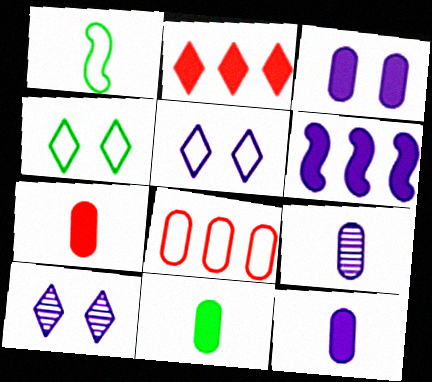[[1, 5, 8], 
[5, 6, 9], 
[7, 11, 12]]